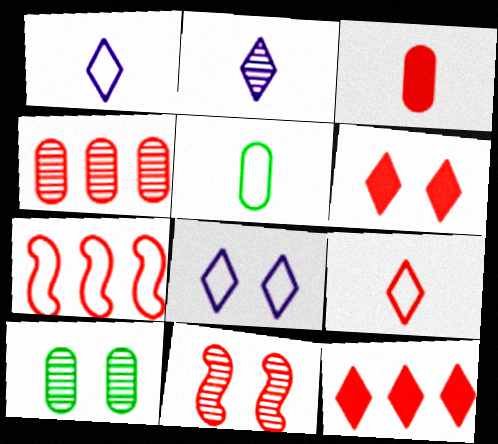[[4, 7, 12], 
[5, 7, 8]]